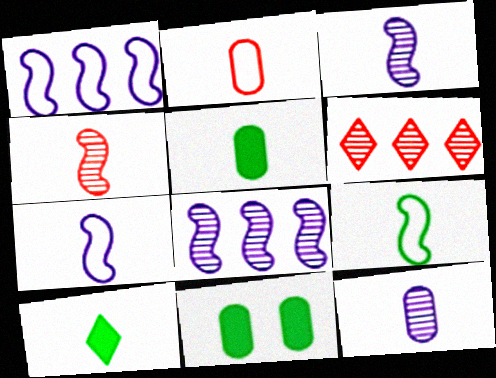[[2, 3, 10], 
[2, 5, 12], 
[6, 7, 11]]